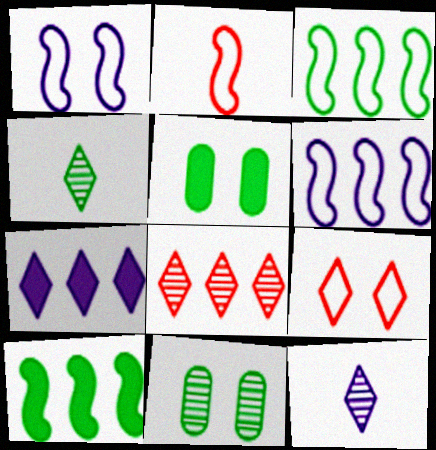[[1, 2, 3], 
[2, 7, 11], 
[3, 4, 5], 
[4, 7, 9]]